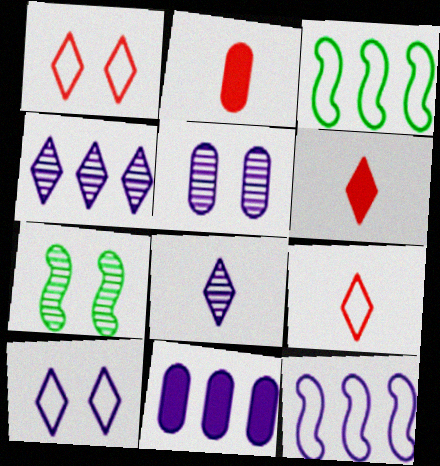[[3, 5, 6], 
[4, 11, 12], 
[7, 9, 11]]